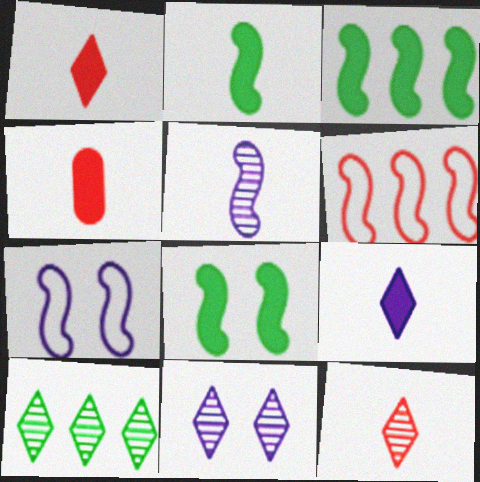[[2, 3, 8], 
[2, 4, 9], 
[4, 7, 10], 
[5, 6, 8], 
[10, 11, 12]]